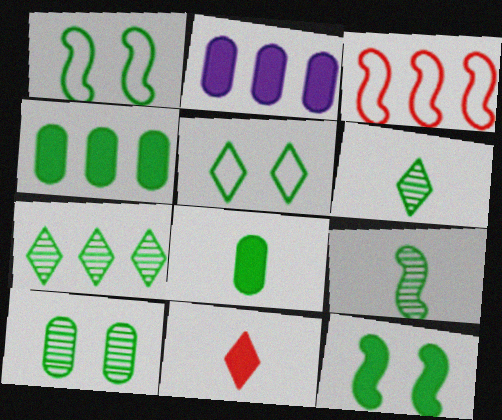[[1, 4, 6], 
[1, 7, 8], 
[2, 3, 7], 
[2, 11, 12], 
[4, 5, 9], 
[5, 10, 12], 
[7, 9, 10]]